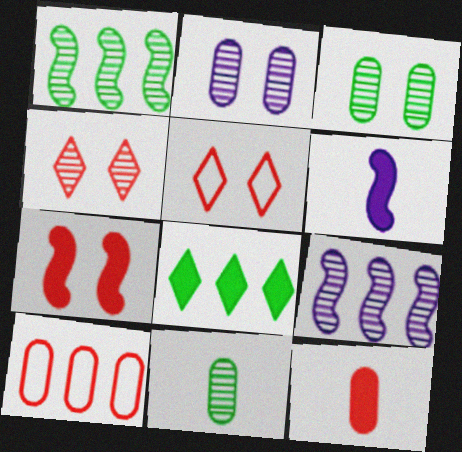[[4, 9, 11], 
[8, 9, 10]]